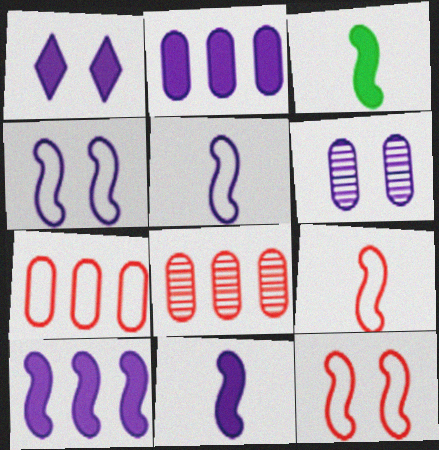[[1, 2, 11], 
[1, 4, 6]]